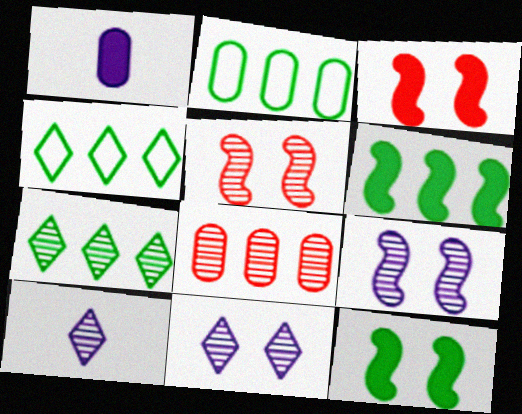[[1, 4, 5], 
[2, 3, 10], 
[2, 6, 7]]